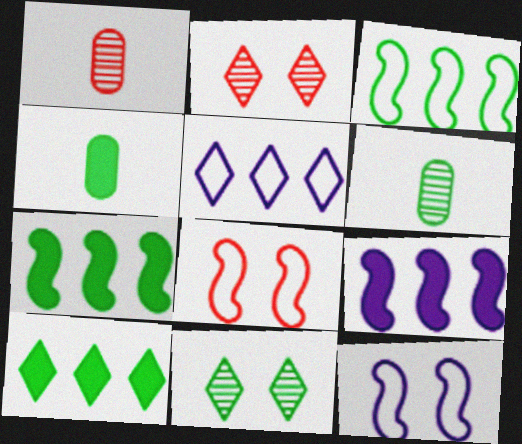[[1, 10, 12], 
[3, 4, 11]]